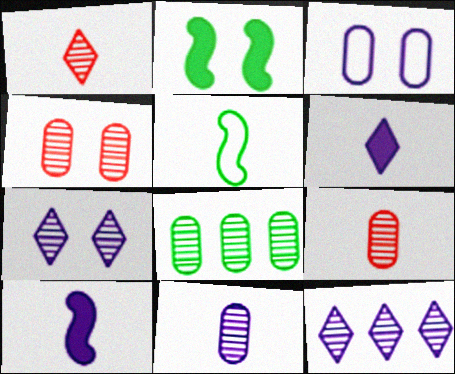[[3, 10, 12], 
[4, 8, 11], 
[5, 6, 9]]